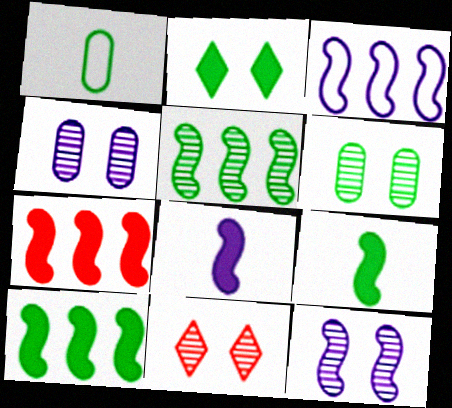[[1, 2, 5], 
[3, 5, 7], 
[3, 8, 12], 
[6, 11, 12]]